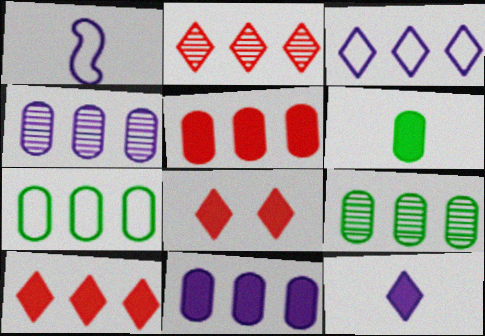[[1, 8, 9], 
[4, 5, 7]]